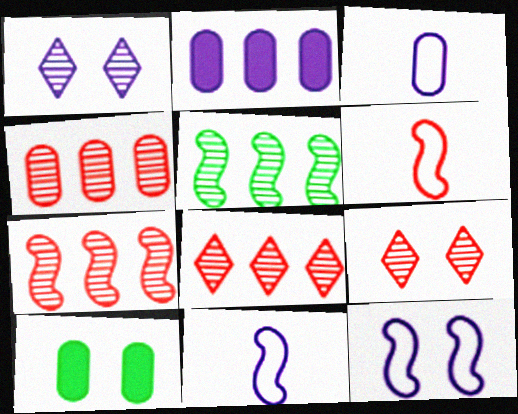[[1, 2, 11], 
[3, 4, 10], 
[4, 7, 8], 
[8, 10, 11], 
[9, 10, 12]]